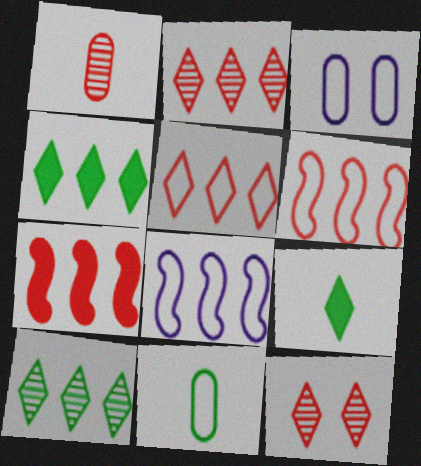[]